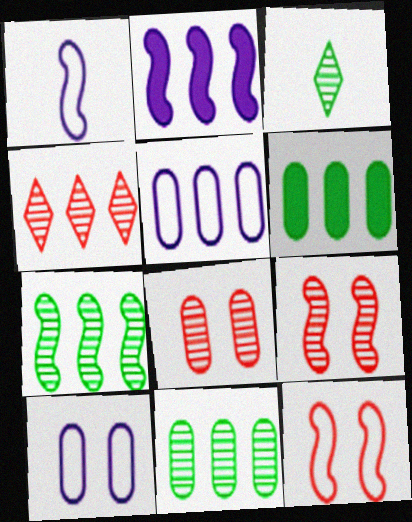[]